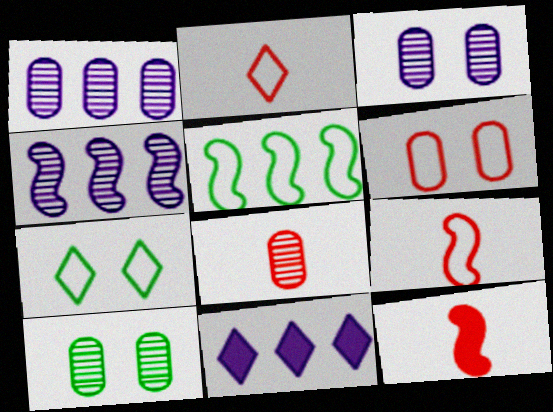[[1, 7, 12], 
[1, 8, 10], 
[2, 8, 12], 
[9, 10, 11]]